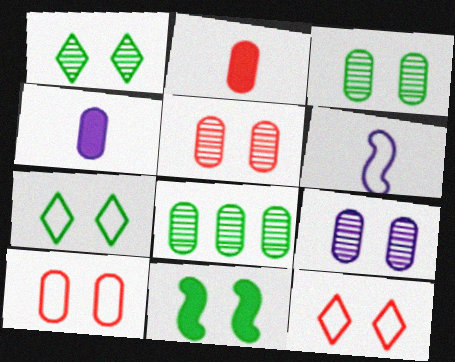[[3, 5, 9], 
[3, 7, 11], 
[4, 8, 10], 
[9, 11, 12]]